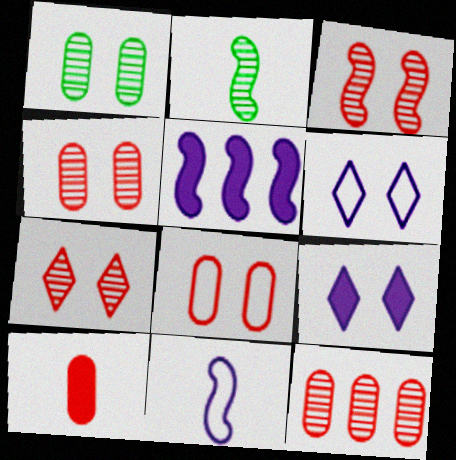[[3, 4, 7], 
[8, 10, 12]]